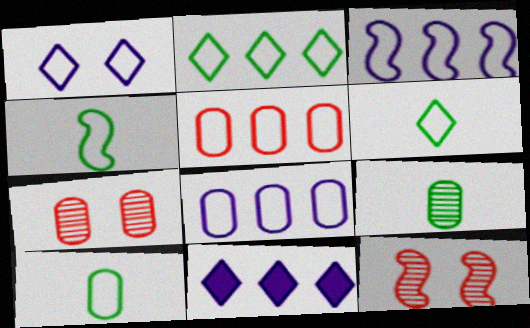[[1, 4, 5], 
[2, 3, 5], 
[4, 6, 10], 
[4, 7, 11], 
[10, 11, 12]]